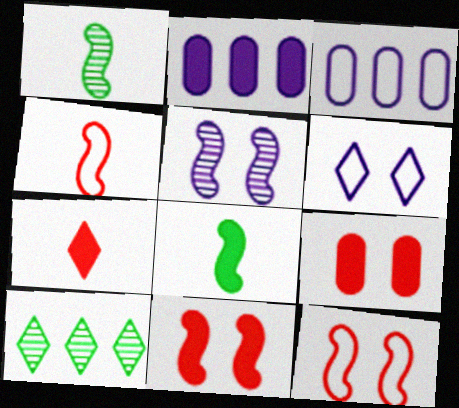[[6, 7, 10]]